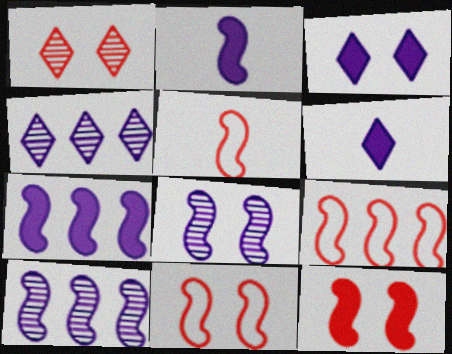[[5, 9, 11]]